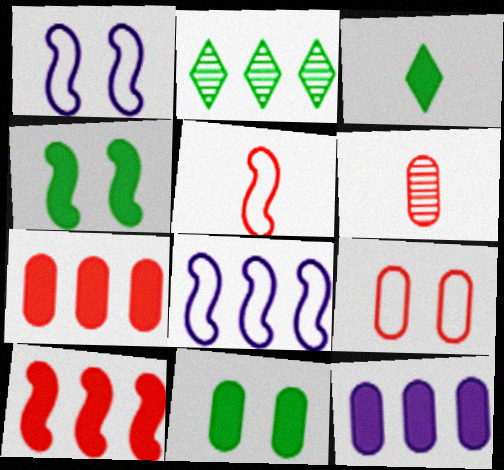[[2, 7, 8], 
[6, 7, 9]]